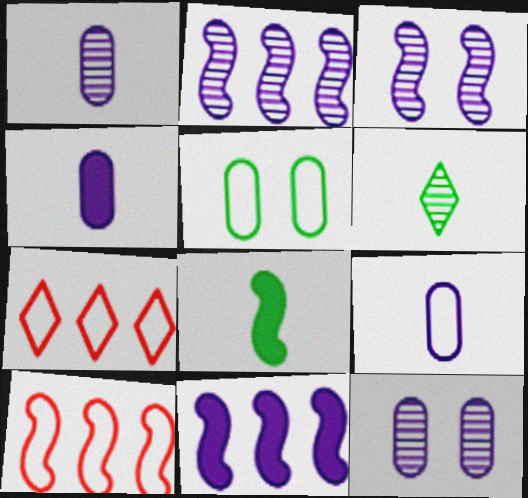[[1, 4, 9], 
[3, 8, 10], 
[7, 8, 12]]